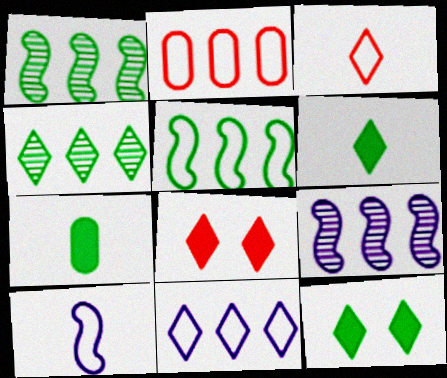[[2, 5, 11]]